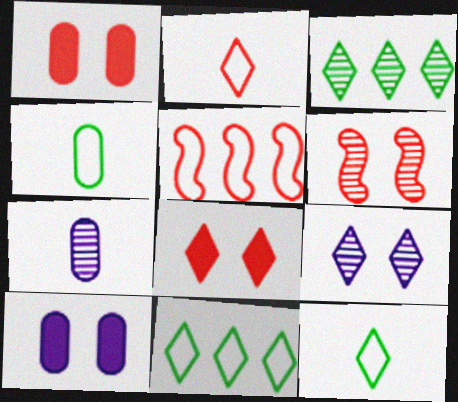[[3, 6, 7]]